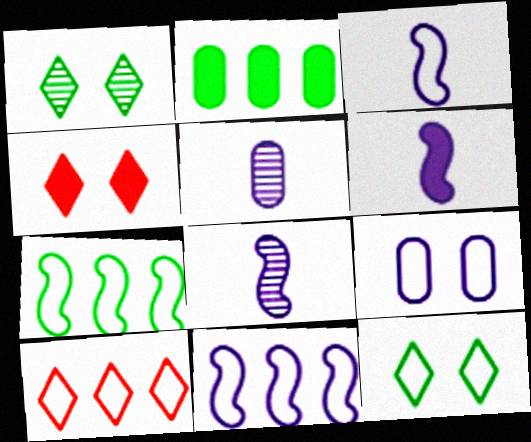[[2, 4, 6], 
[3, 6, 8], 
[4, 5, 7]]